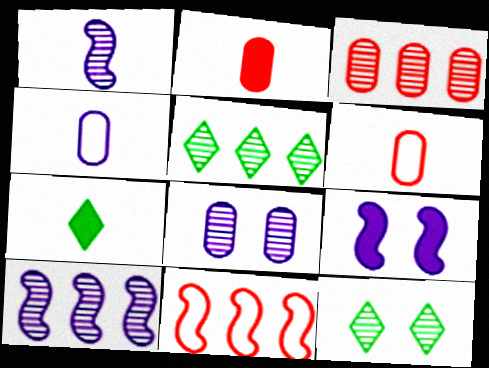[[1, 3, 12], 
[1, 6, 7], 
[3, 5, 10], 
[5, 6, 9], 
[7, 8, 11]]